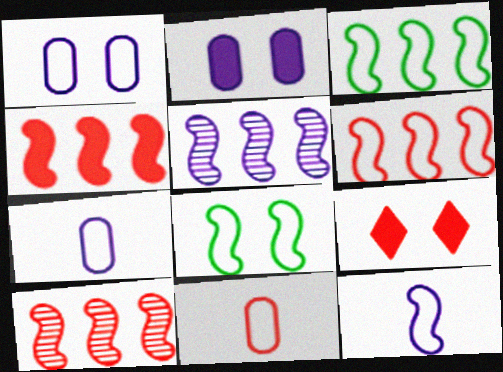[[3, 4, 5], 
[4, 6, 10], 
[6, 8, 12], 
[9, 10, 11]]